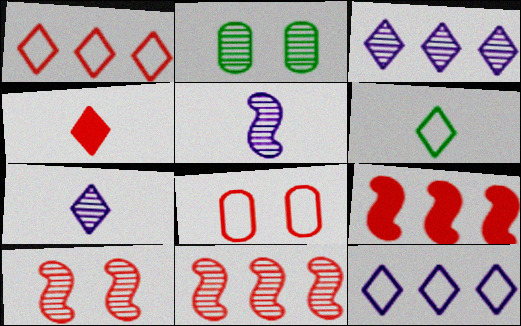[[2, 7, 11], 
[4, 6, 7], 
[4, 8, 11]]